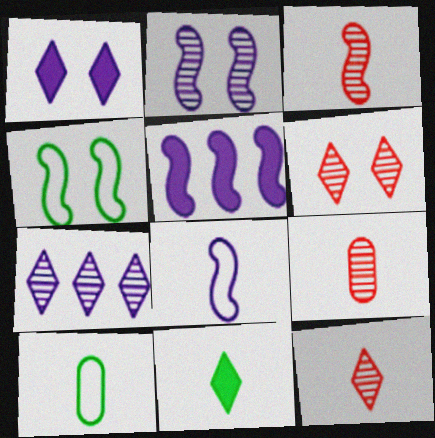[[2, 5, 8], 
[3, 4, 5], 
[3, 9, 12], 
[5, 6, 10], 
[8, 9, 11]]